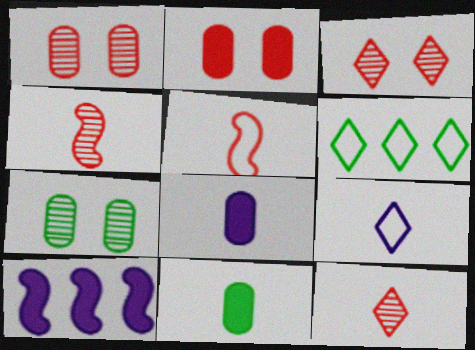[[4, 9, 11]]